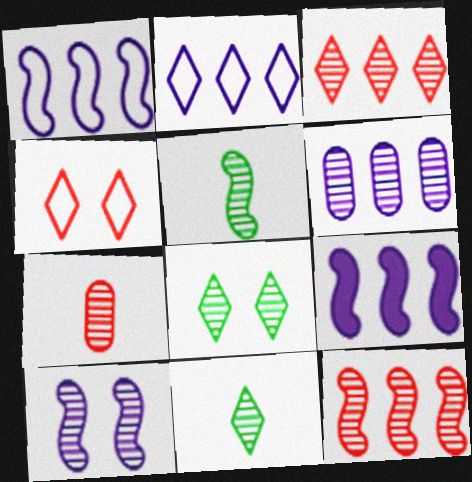[[2, 6, 9], 
[5, 10, 12]]